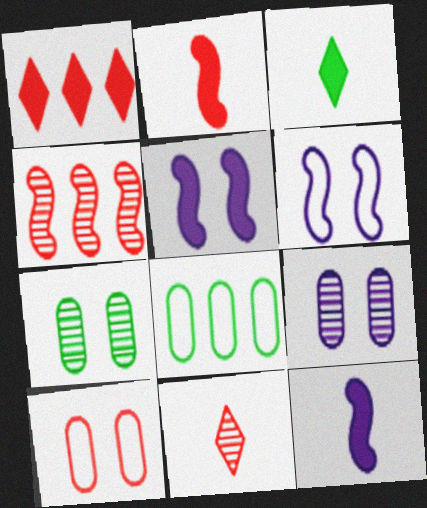[[5, 8, 11]]